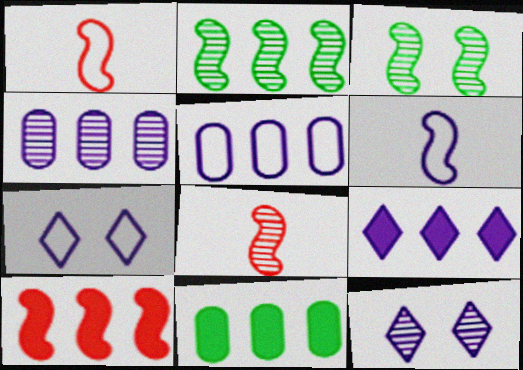[[1, 11, 12], 
[3, 6, 10], 
[5, 6, 7], 
[7, 8, 11], 
[9, 10, 11]]